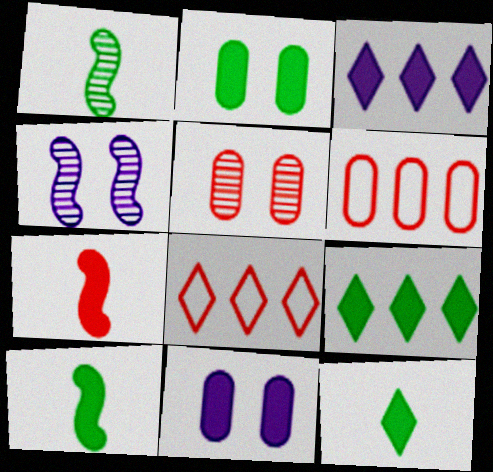[[1, 8, 11], 
[2, 3, 7], 
[2, 9, 10], 
[4, 6, 12], 
[5, 7, 8], 
[7, 9, 11]]